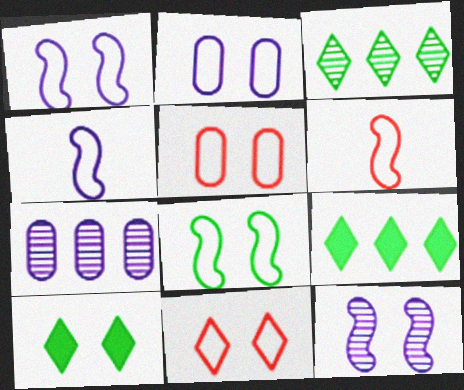[[2, 8, 11], 
[5, 10, 12], 
[6, 7, 10]]